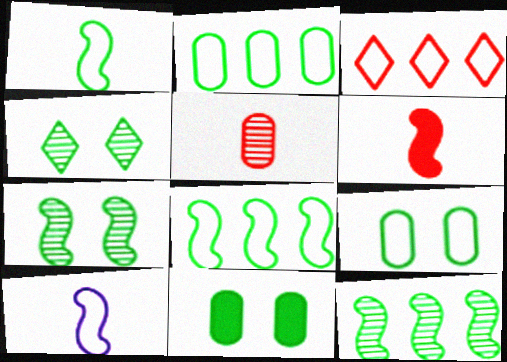[[3, 9, 10]]